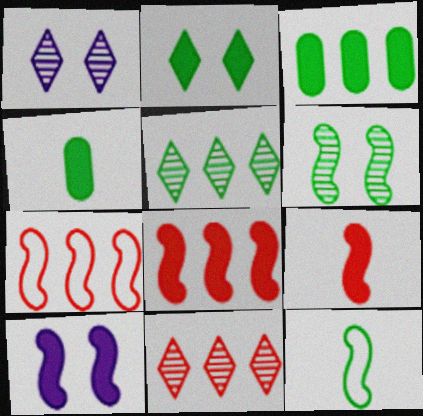[[1, 4, 7]]